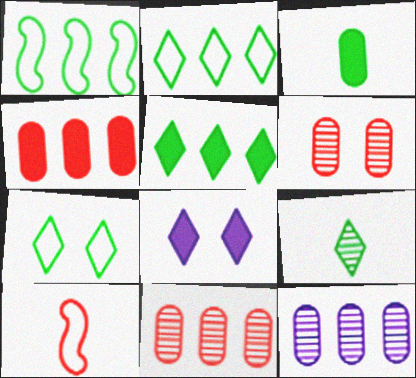[[5, 7, 9]]